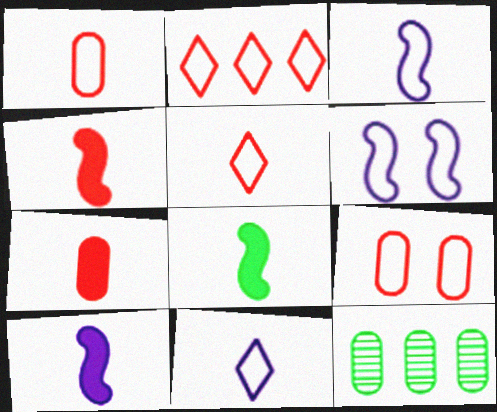[[4, 8, 10]]